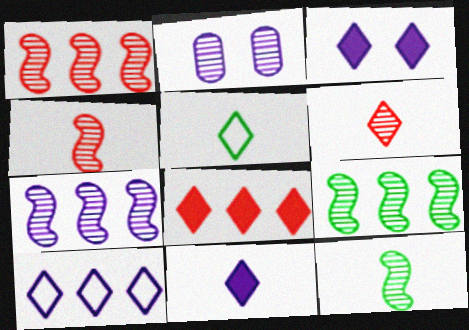[[1, 7, 9], 
[2, 6, 9], 
[5, 6, 11]]